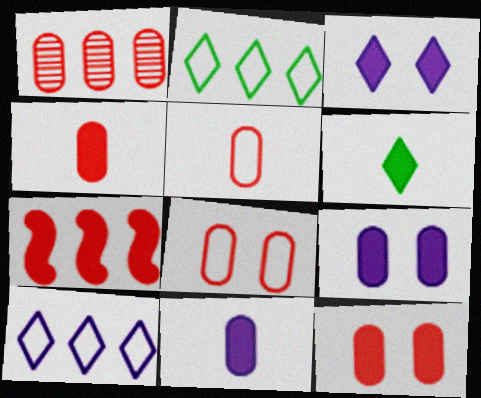[[1, 4, 8], 
[1, 5, 12], 
[6, 7, 9]]